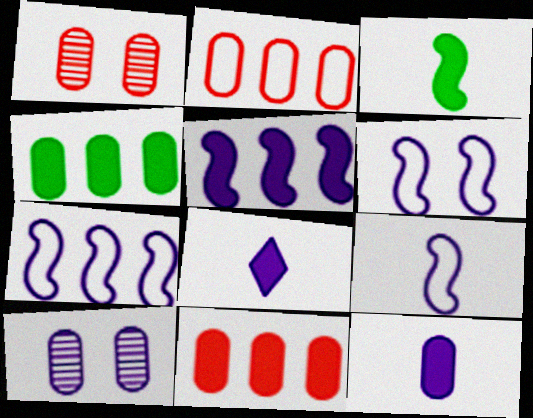[[6, 7, 9], 
[7, 8, 10]]